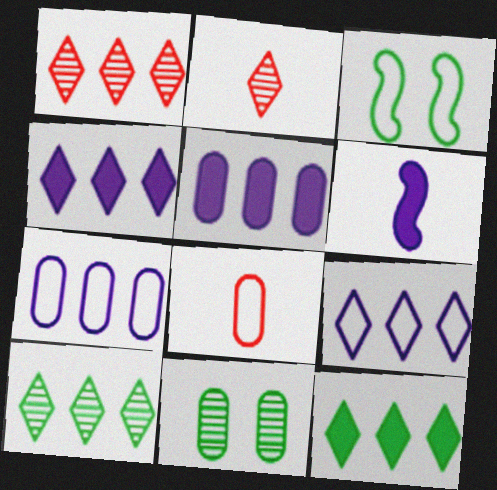[[1, 9, 12], 
[2, 3, 5], 
[3, 8, 9], 
[5, 8, 11]]